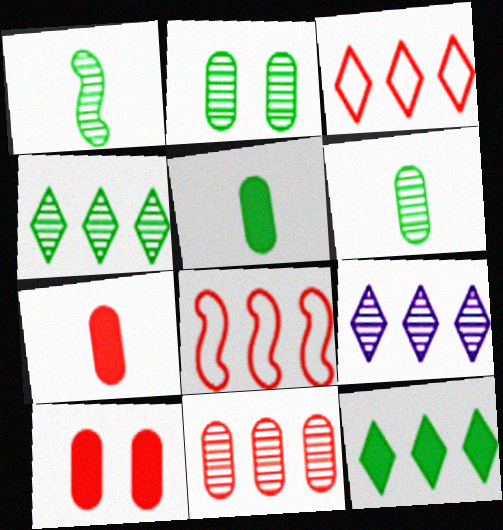[[1, 2, 4], 
[3, 9, 12]]